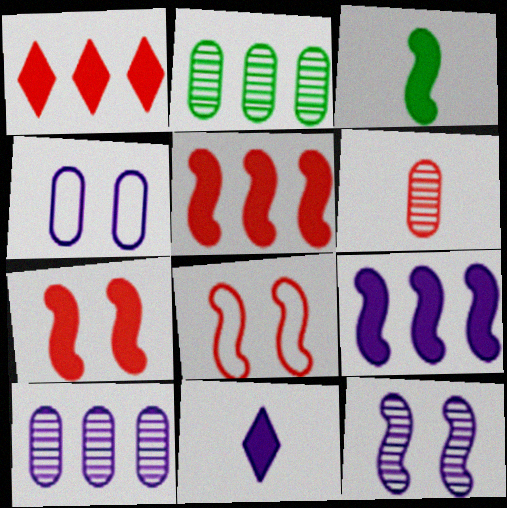[[1, 6, 8], 
[2, 8, 11], 
[3, 7, 9]]